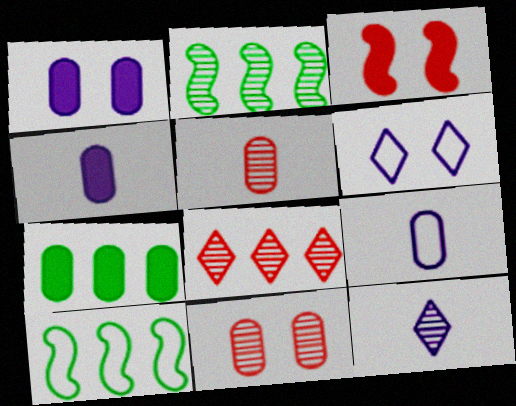[[2, 11, 12], 
[7, 9, 11]]